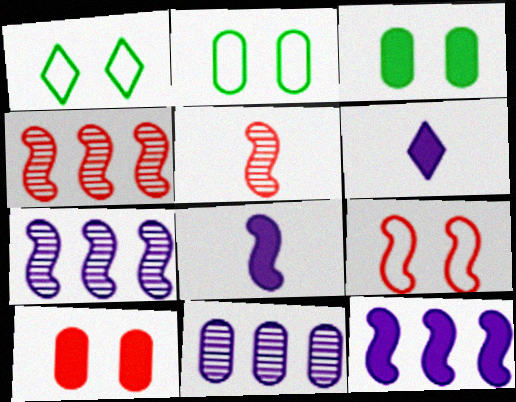[[2, 4, 6]]